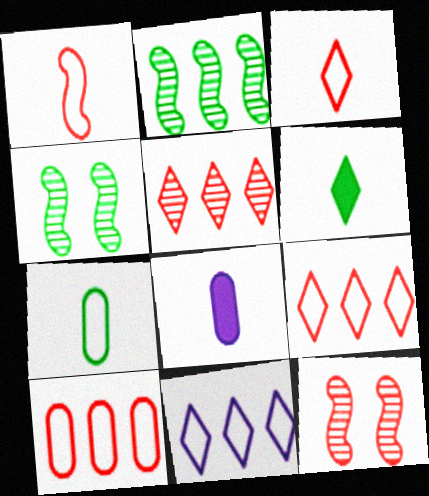[[4, 8, 9]]